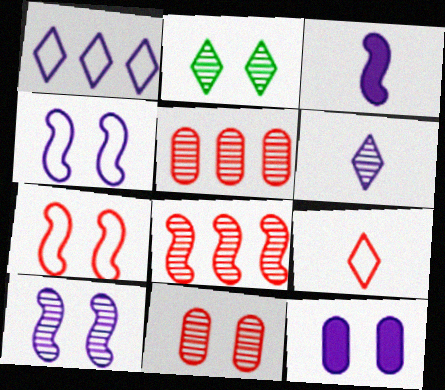[[2, 7, 12], 
[2, 10, 11]]